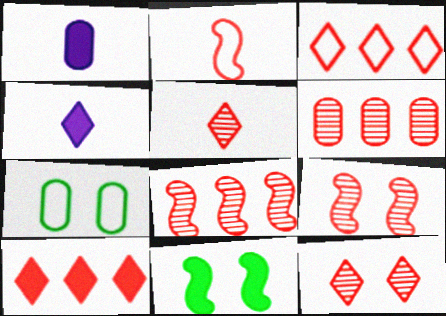[[1, 6, 7], 
[1, 10, 11], 
[4, 7, 8], 
[5, 6, 9]]